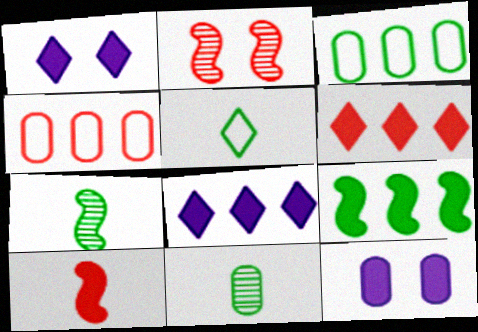[[1, 4, 7], 
[4, 11, 12]]